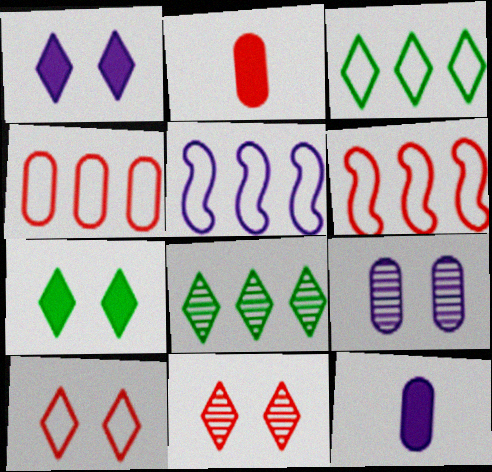[[2, 6, 11], 
[3, 4, 5]]